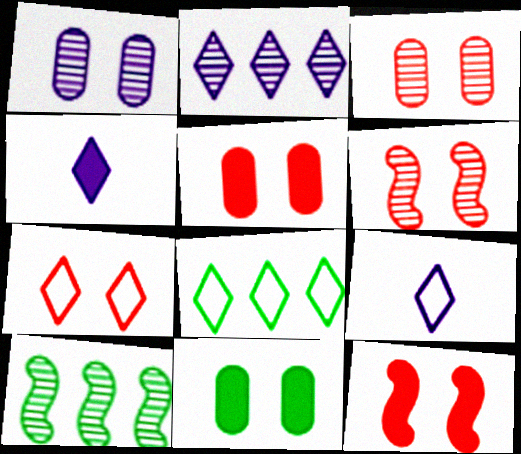[[3, 7, 12], 
[5, 6, 7], 
[5, 9, 10], 
[7, 8, 9]]